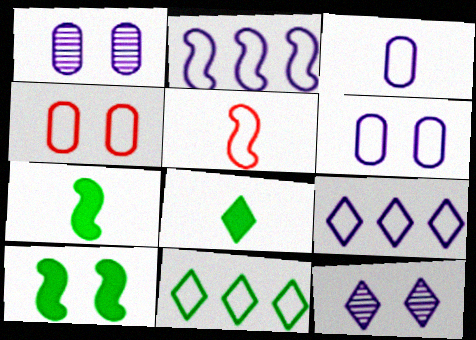[[4, 10, 12], 
[5, 6, 11]]